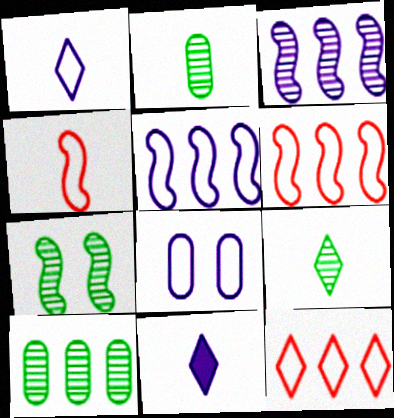[[1, 5, 8], 
[2, 4, 11], 
[3, 8, 11], 
[7, 9, 10]]